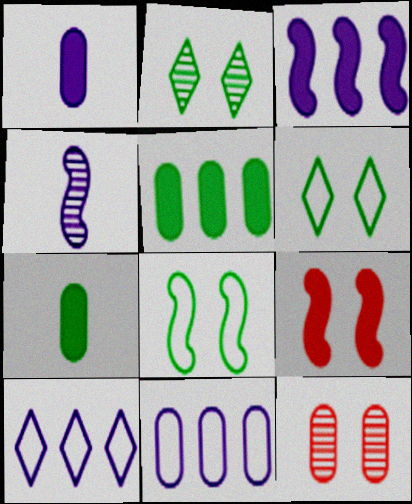[[7, 11, 12]]